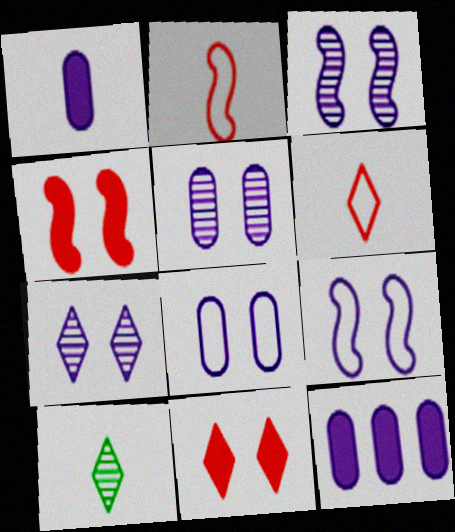[[1, 2, 10], 
[3, 5, 7]]